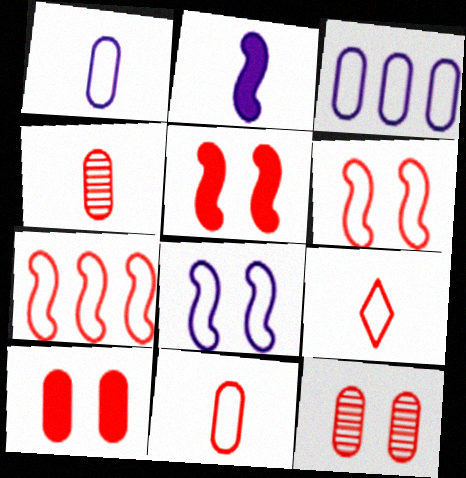[]